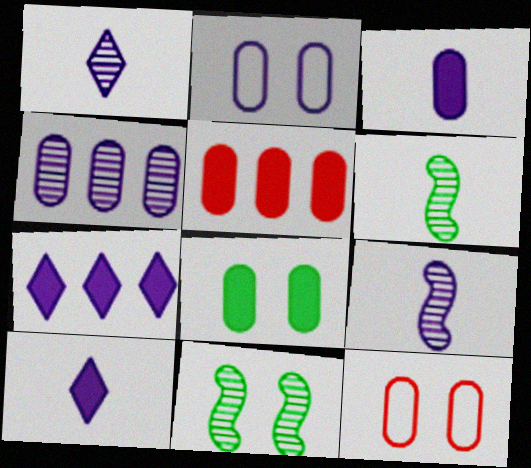[[2, 3, 4], 
[2, 7, 9], 
[3, 5, 8], 
[6, 7, 12]]